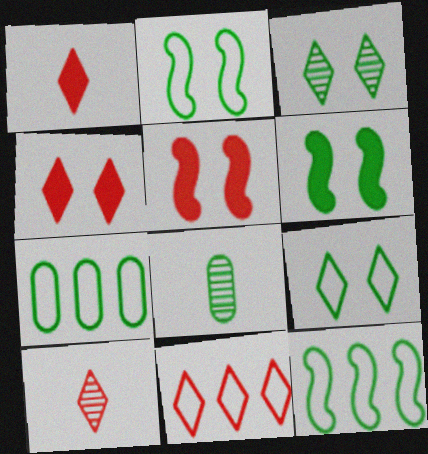[[4, 10, 11]]